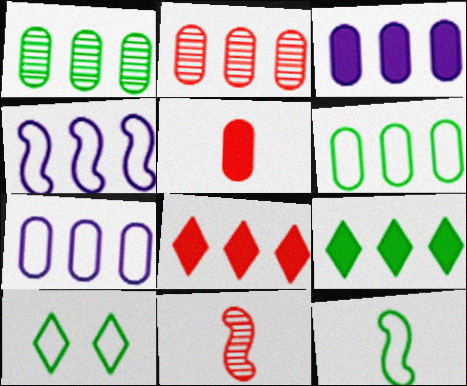[[1, 4, 8], 
[2, 3, 6], 
[2, 4, 9], 
[3, 10, 11], 
[6, 10, 12]]